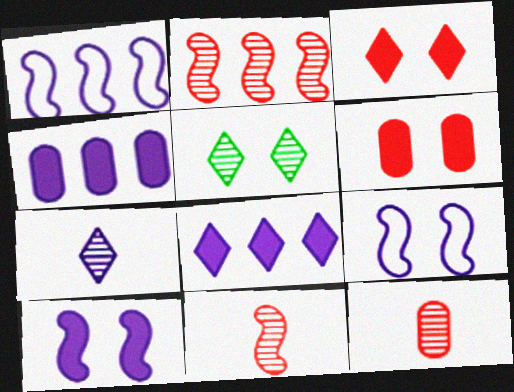[[4, 7, 9], 
[5, 6, 9]]